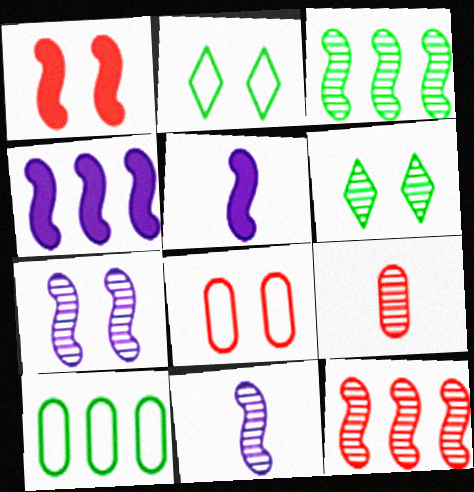[[2, 4, 9]]